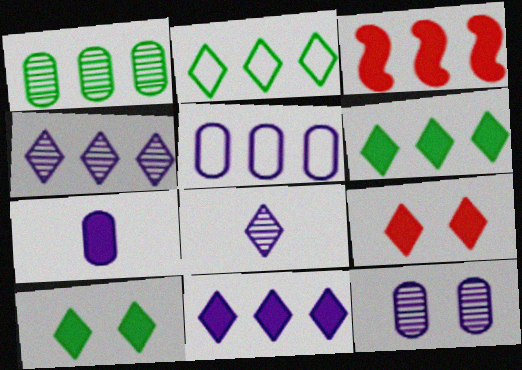[[2, 8, 9], 
[3, 7, 10], 
[5, 7, 12]]